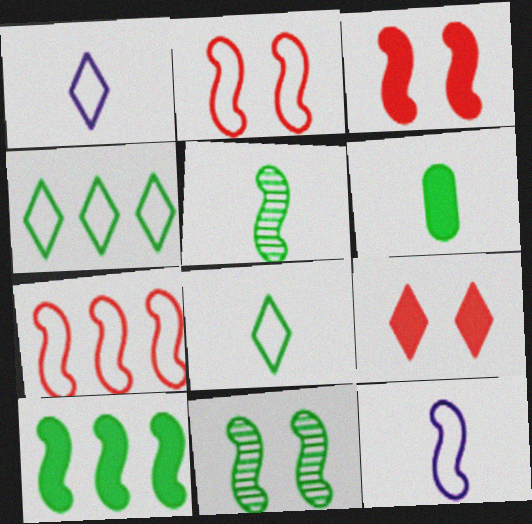[[4, 6, 11], 
[5, 6, 8]]